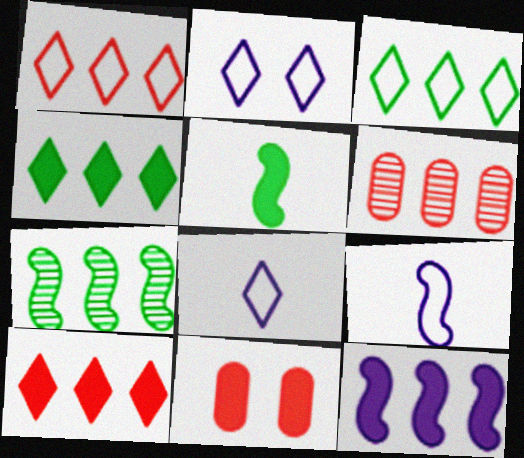[[2, 5, 6], 
[3, 6, 12], 
[7, 8, 11]]